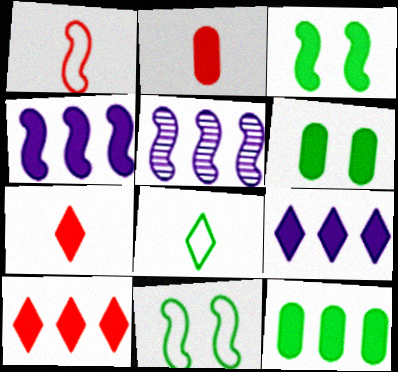[[1, 3, 5], 
[2, 3, 9], 
[4, 6, 7], 
[4, 10, 12]]